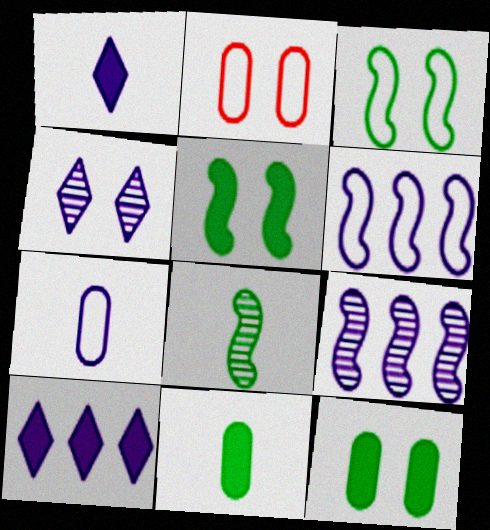[[2, 4, 5], 
[2, 8, 10]]